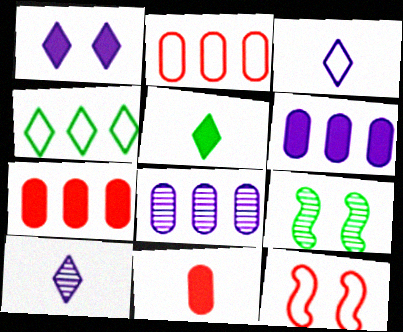[[3, 7, 9], 
[5, 8, 12]]